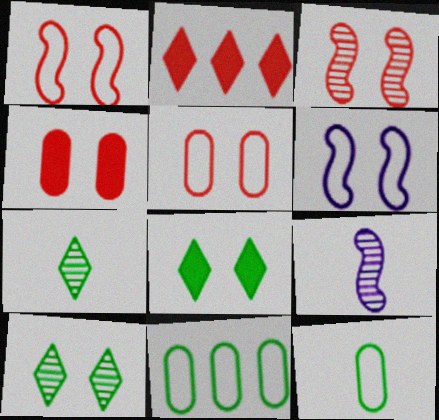[[4, 6, 10]]